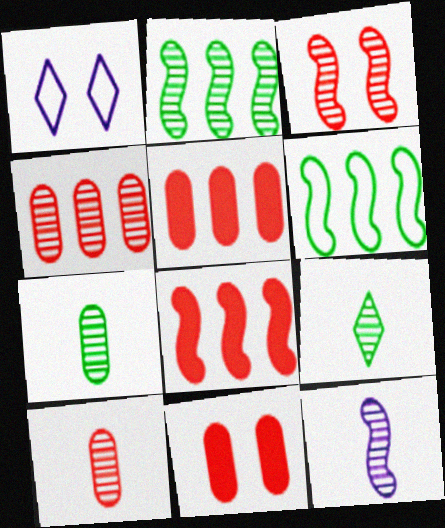[[1, 7, 8], 
[2, 3, 12], 
[9, 10, 12]]